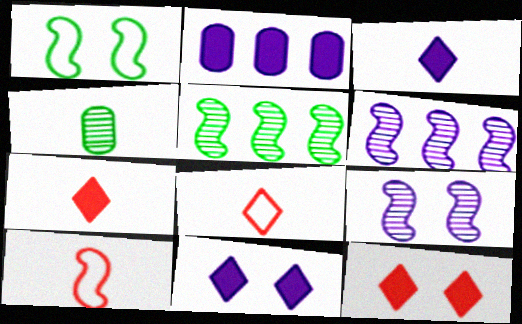[[3, 4, 10]]